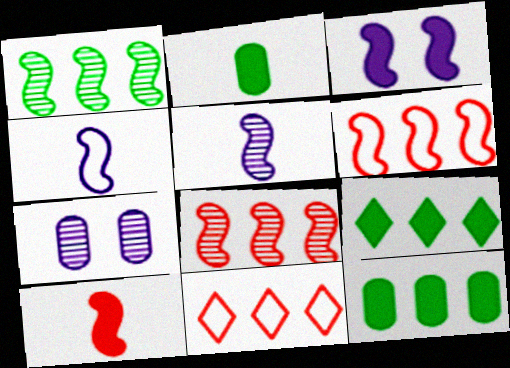[]